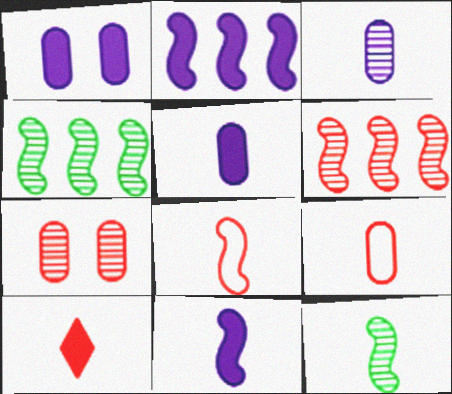[[8, 11, 12]]